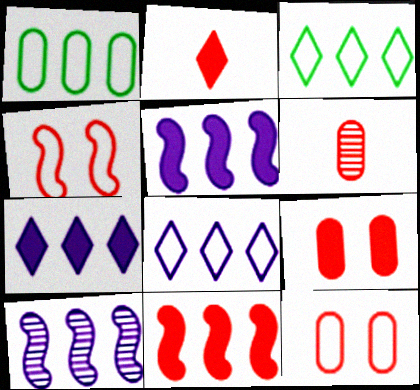[[2, 9, 11]]